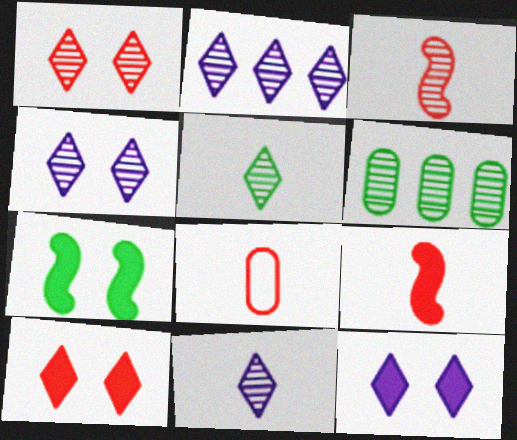[[1, 2, 5], 
[2, 4, 11], 
[2, 7, 8], 
[3, 4, 6]]